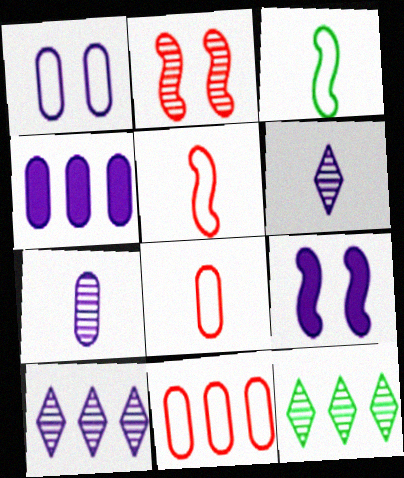[[1, 4, 7], 
[2, 7, 12], 
[8, 9, 12]]